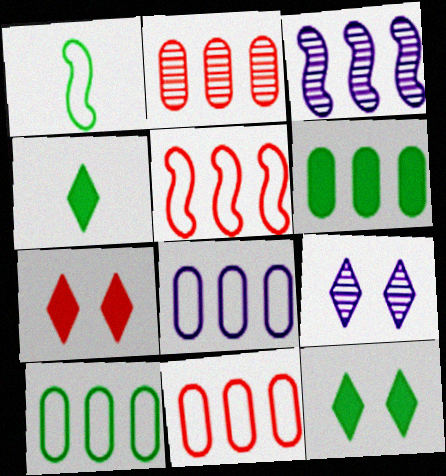[[2, 6, 8], 
[8, 10, 11]]